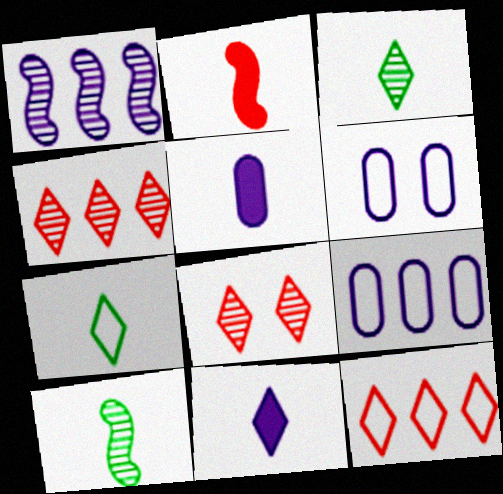[[1, 6, 11]]